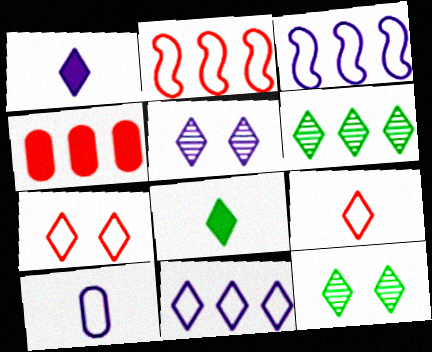[[1, 5, 11], 
[1, 6, 7], 
[3, 4, 6]]